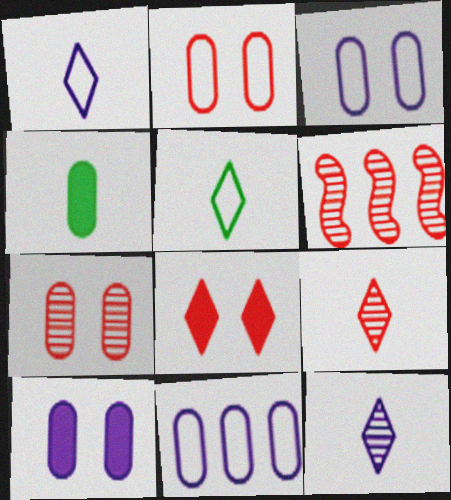[[4, 7, 11], 
[5, 6, 10], 
[6, 7, 9]]